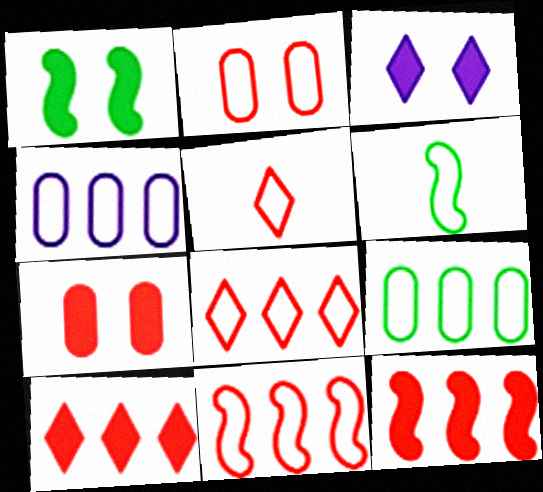[[1, 3, 7], 
[2, 5, 11]]